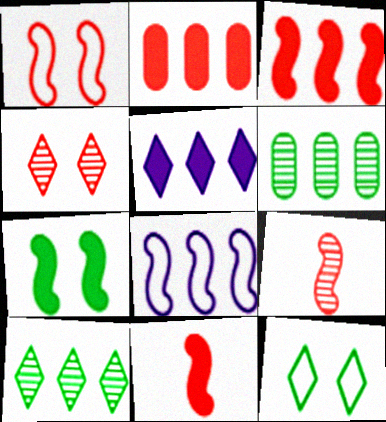[[1, 3, 9], 
[2, 8, 10], 
[7, 8, 9]]